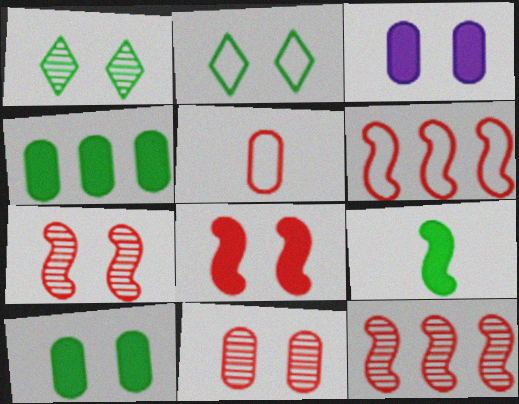[[2, 3, 7]]